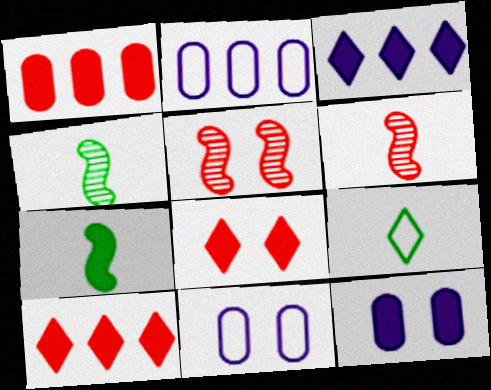[[2, 4, 8], 
[4, 10, 11], 
[7, 10, 12]]